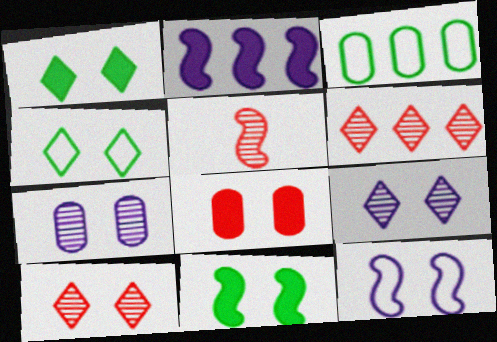[[2, 3, 6]]